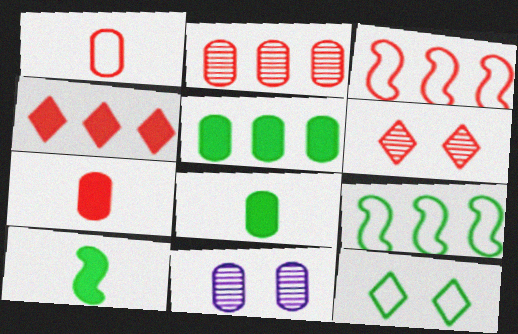[[1, 5, 11], 
[2, 3, 4], 
[3, 6, 7]]